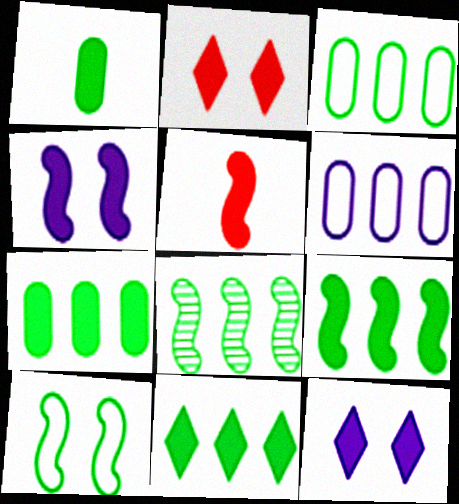[[3, 8, 11], 
[4, 5, 9], 
[5, 7, 12], 
[7, 9, 11]]